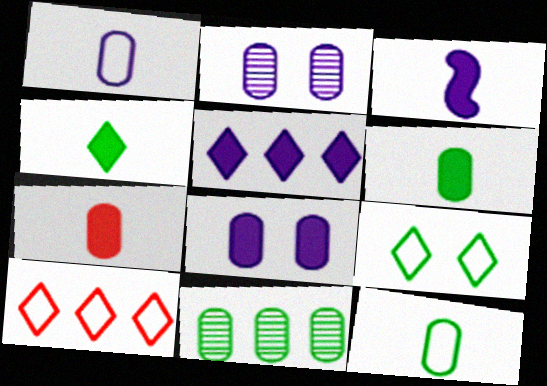[[3, 4, 7], 
[3, 5, 8]]